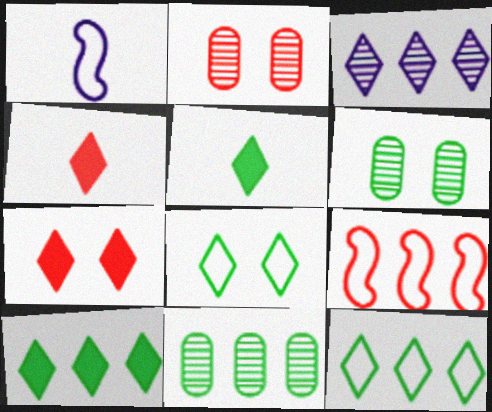[[1, 2, 10], 
[1, 7, 11], 
[2, 4, 9], 
[3, 4, 8]]